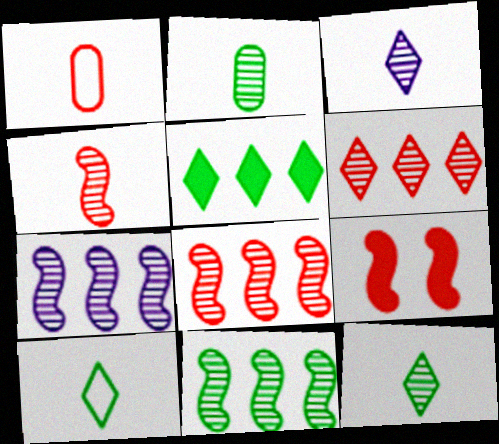[[1, 6, 9], 
[2, 3, 4], 
[7, 8, 11]]